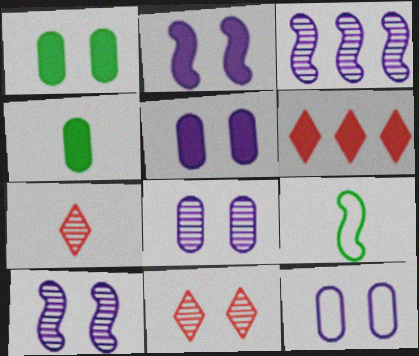[[2, 4, 6], 
[5, 8, 12], 
[6, 8, 9]]